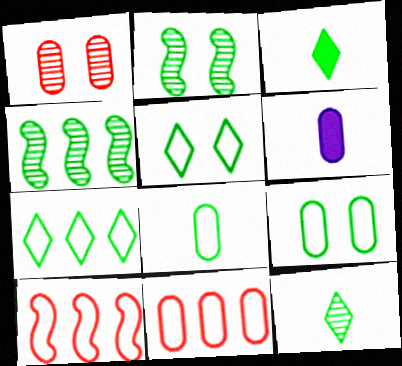[[3, 4, 9]]